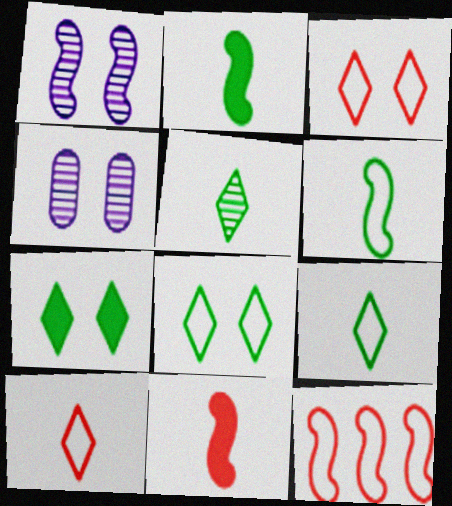[[1, 2, 12]]